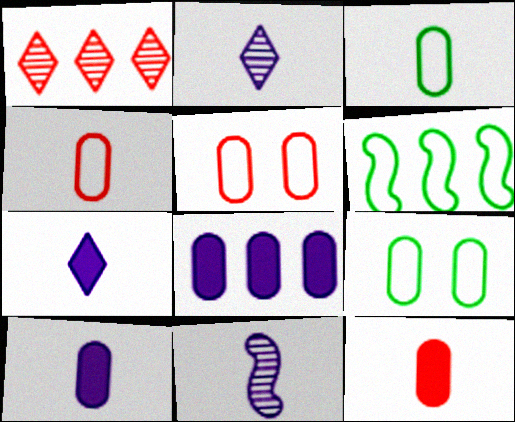[[1, 6, 8]]